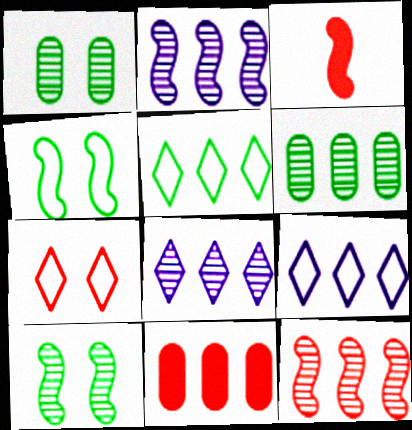[[1, 3, 9], 
[2, 3, 4], 
[2, 5, 11], 
[6, 8, 12]]